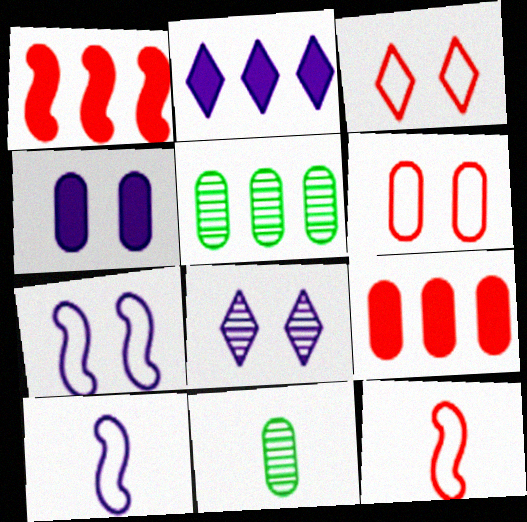[[4, 7, 8]]